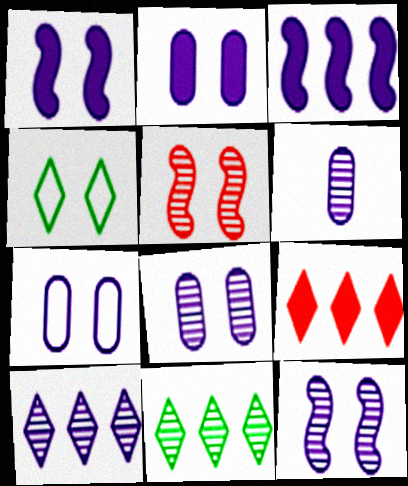[[2, 4, 5], 
[2, 7, 8], 
[5, 6, 11], 
[6, 10, 12]]